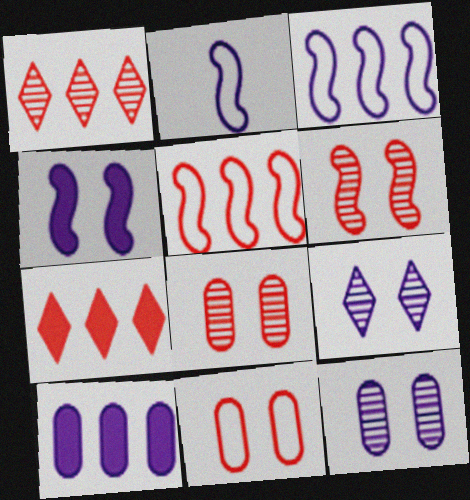[[2, 9, 10]]